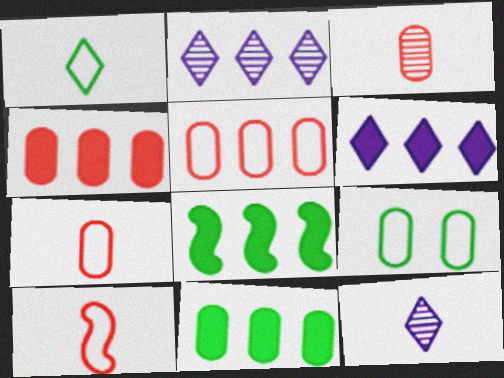[[2, 5, 8], 
[4, 6, 8]]